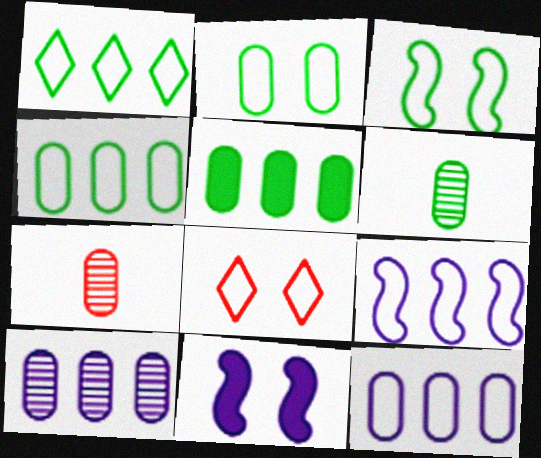[[1, 7, 11], 
[2, 5, 6]]